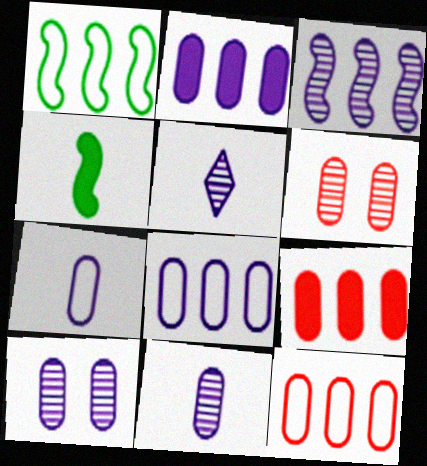[[2, 7, 10], 
[3, 5, 10]]